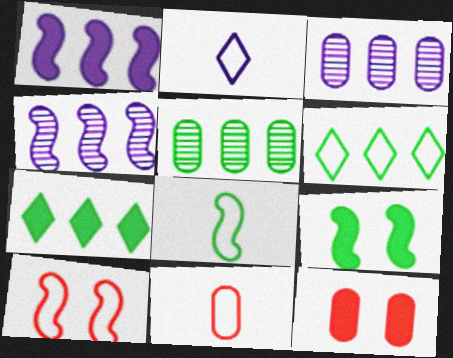[[2, 8, 11]]